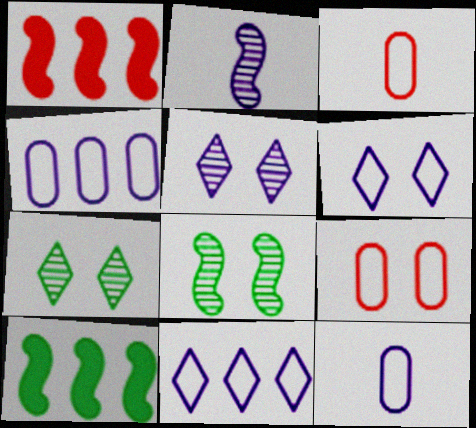[[1, 7, 12], 
[3, 5, 10]]